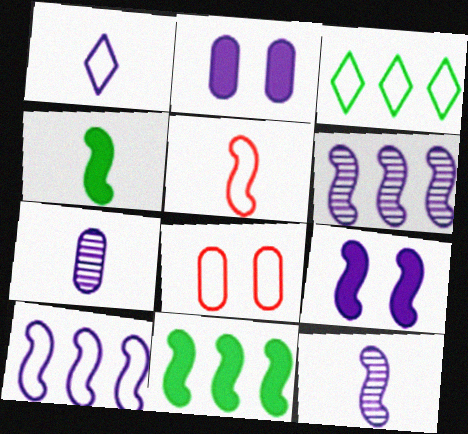[[1, 2, 6], 
[4, 5, 12], 
[9, 10, 12]]